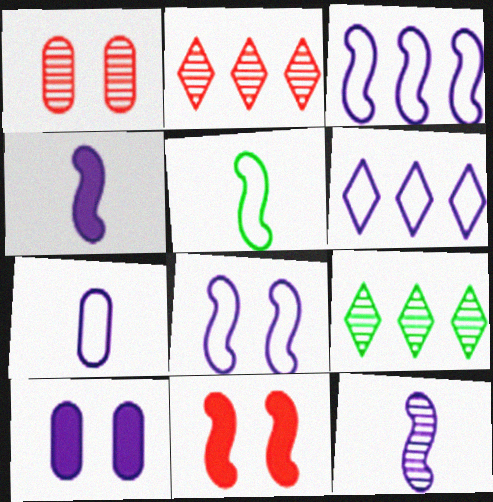[[1, 9, 12], 
[2, 5, 10], 
[6, 7, 8], 
[6, 10, 12], 
[7, 9, 11]]